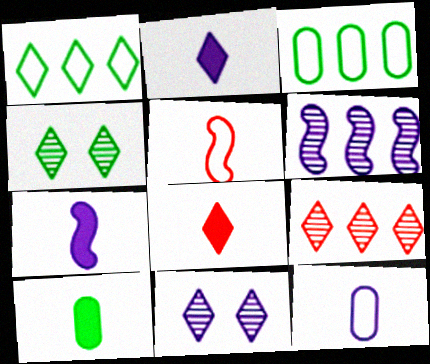[[1, 8, 11], 
[7, 8, 10]]